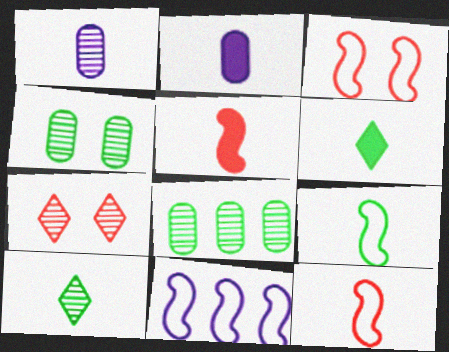[[1, 6, 12], 
[2, 5, 6], 
[2, 10, 12], 
[3, 9, 11]]